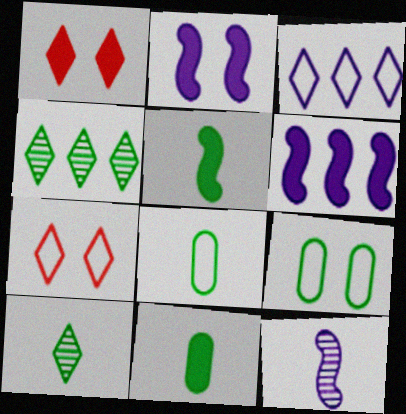[[1, 3, 10], 
[1, 6, 11], 
[4, 5, 9], 
[5, 8, 10]]